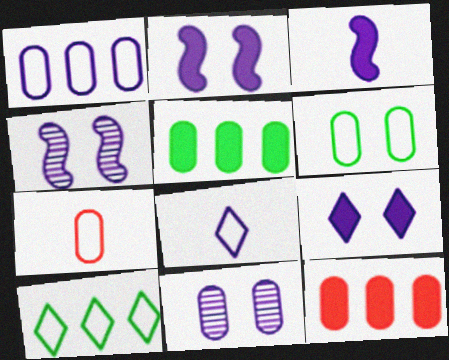[[1, 6, 7], 
[5, 7, 11]]